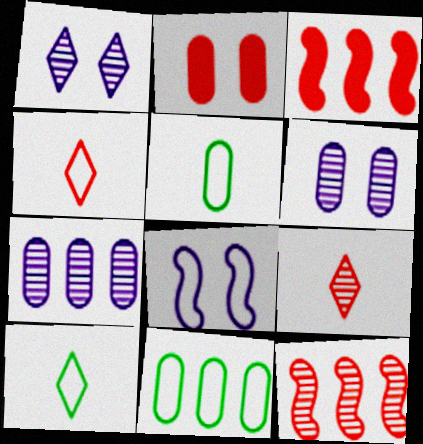[[1, 3, 5], 
[2, 4, 12], 
[2, 5, 7], 
[3, 6, 10], 
[4, 8, 11]]